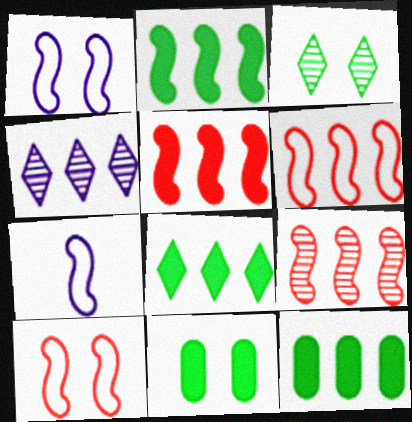[[2, 8, 12], 
[4, 6, 12], 
[5, 6, 9]]